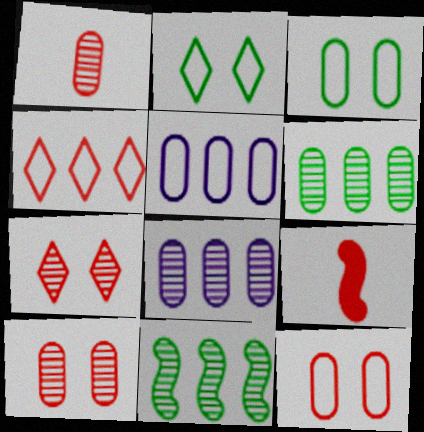[[2, 8, 9], 
[4, 9, 10]]